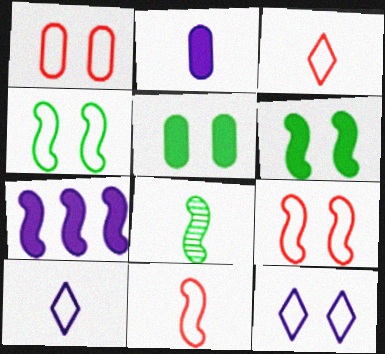[[1, 4, 12], 
[2, 3, 8], 
[7, 8, 9]]